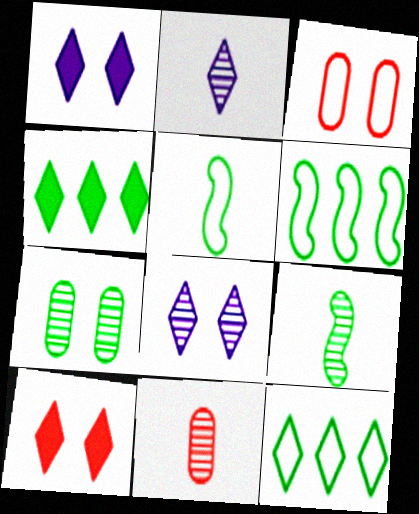[[1, 6, 11], 
[2, 9, 11], 
[2, 10, 12], 
[4, 5, 7]]